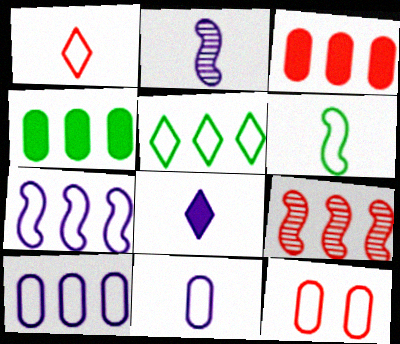[[1, 6, 11], 
[2, 8, 11]]